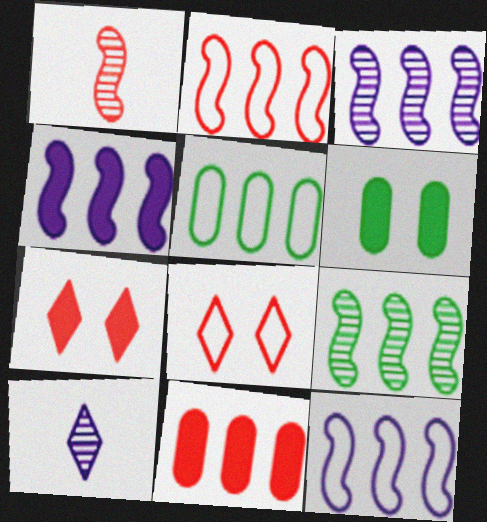[[1, 8, 11], 
[2, 4, 9], 
[2, 6, 10], 
[3, 4, 12]]